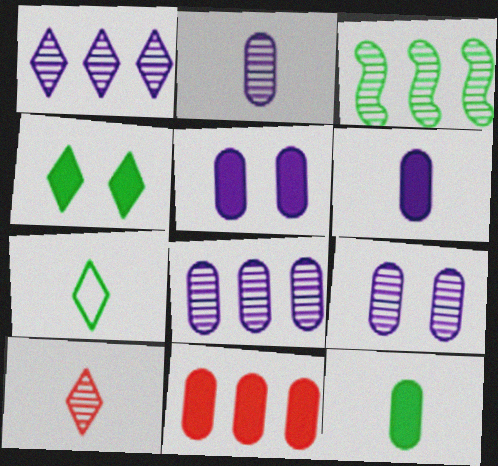[[2, 8, 9], 
[3, 9, 10], 
[5, 11, 12]]